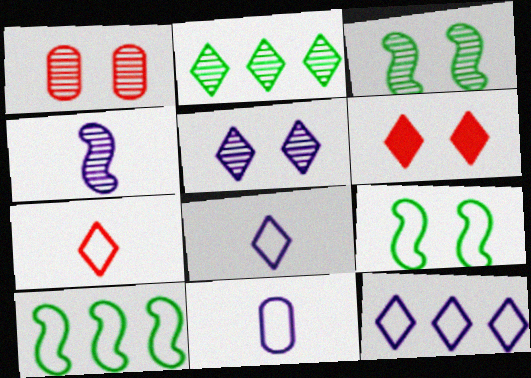[[1, 2, 4], 
[1, 3, 5], 
[2, 6, 8]]